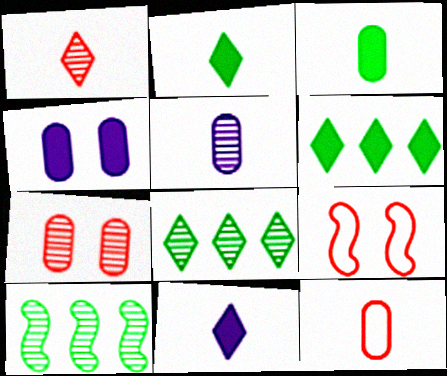[[3, 5, 12], 
[5, 6, 9]]